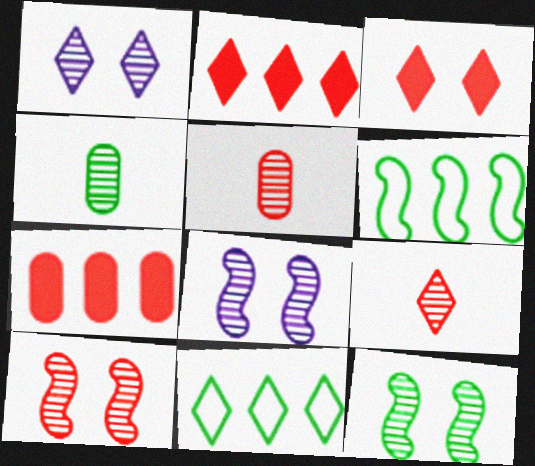[[8, 10, 12]]